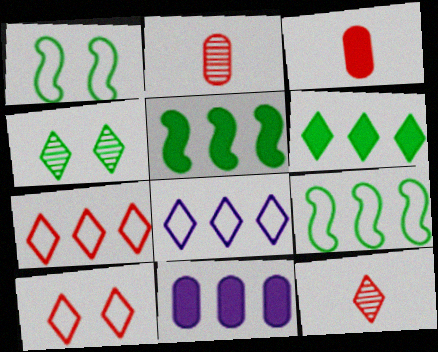[[1, 11, 12]]